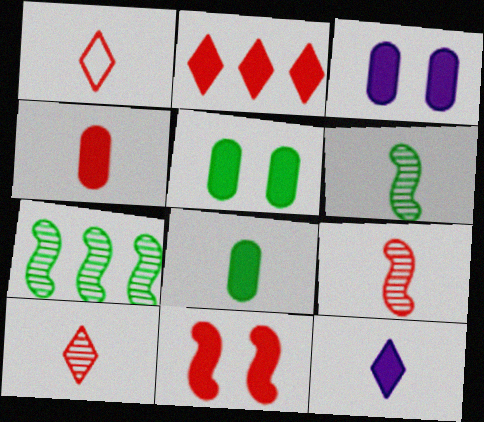[[1, 3, 7], 
[1, 4, 9], 
[2, 4, 11]]